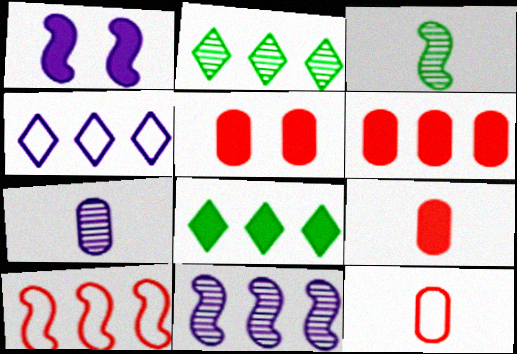[[1, 2, 12], 
[1, 3, 10], 
[1, 4, 7], 
[1, 8, 9], 
[3, 4, 5], 
[5, 6, 9]]